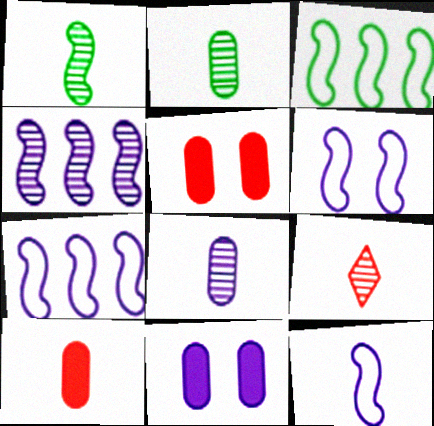[[1, 8, 9], 
[3, 9, 11], 
[6, 7, 12]]